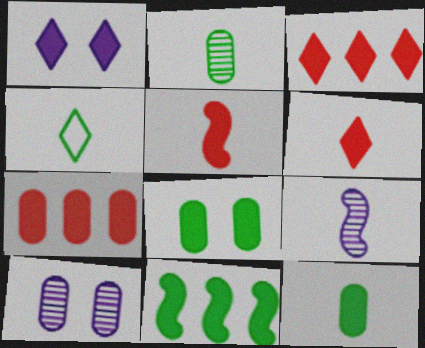[]